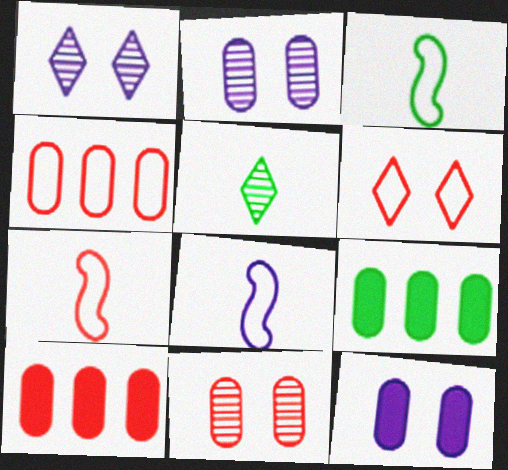[[1, 3, 10], 
[1, 7, 9], 
[3, 7, 8], 
[4, 6, 7]]